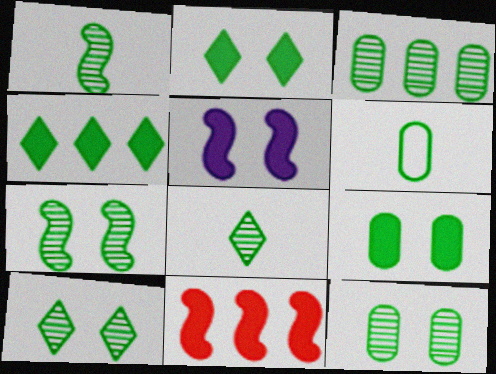[[1, 3, 10], 
[3, 6, 9], 
[3, 7, 8], 
[4, 6, 7], 
[7, 10, 12]]